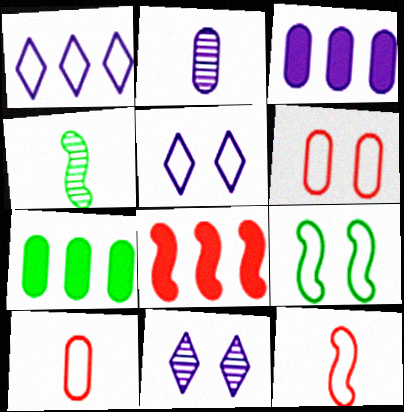[[1, 9, 10], 
[2, 6, 7], 
[5, 6, 9], 
[7, 11, 12]]